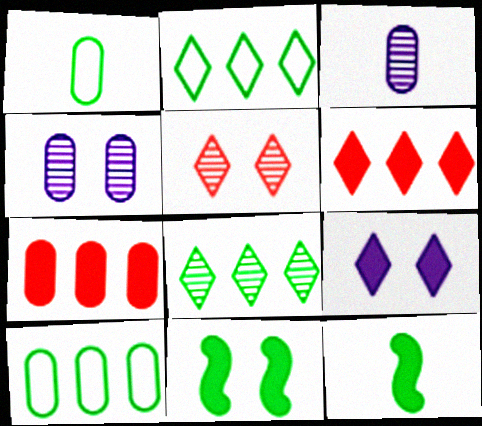[[1, 4, 7], 
[1, 8, 11], 
[7, 9, 12]]